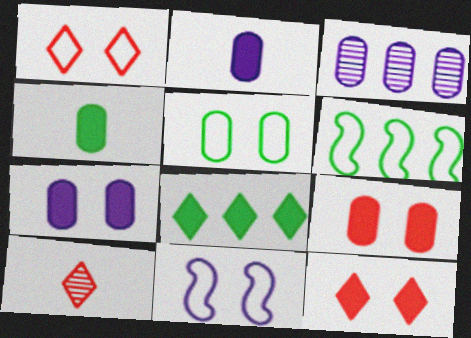[[1, 5, 11], 
[6, 7, 10]]